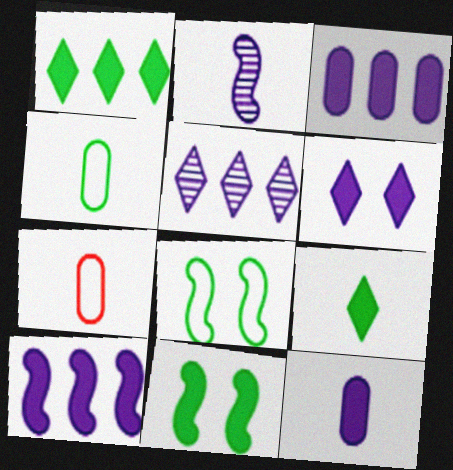[[2, 7, 9], 
[5, 7, 11], 
[6, 10, 12]]